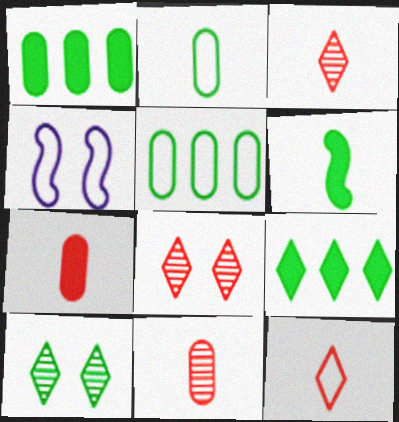[[1, 3, 4], 
[4, 5, 12], 
[4, 9, 11], 
[5, 6, 10]]